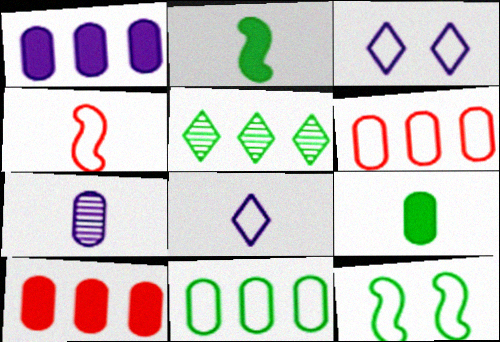[[3, 4, 11], 
[5, 9, 12], 
[6, 8, 12]]